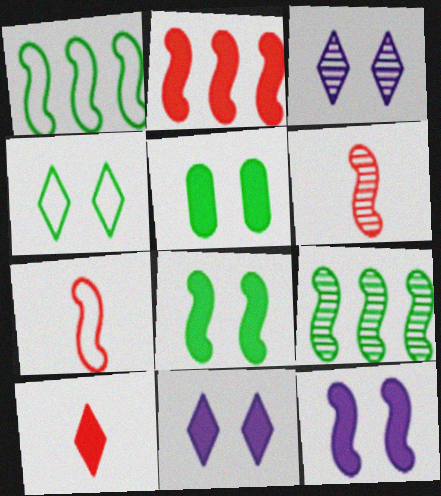[[1, 6, 12], 
[7, 9, 12]]